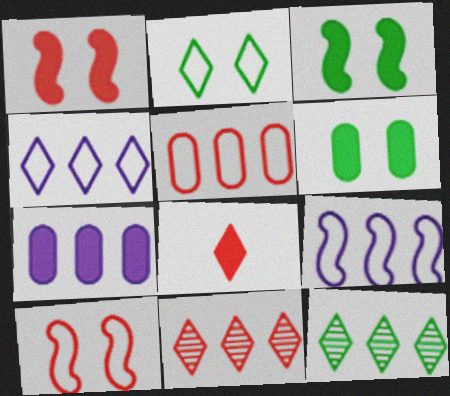[[3, 7, 8]]